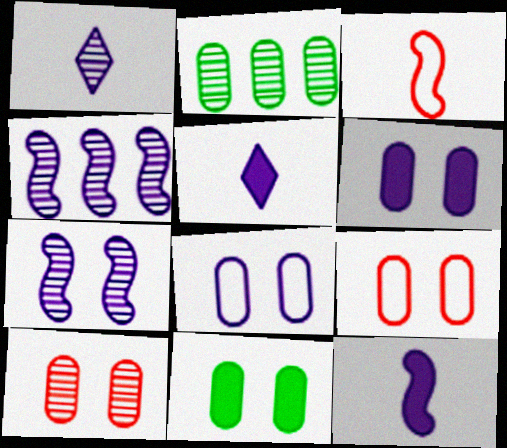[[4, 5, 8], 
[8, 10, 11]]